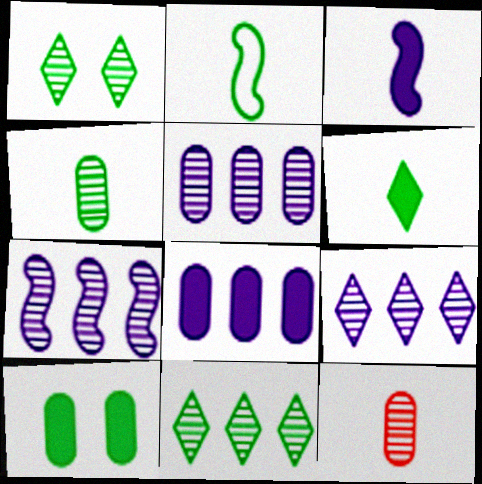[[1, 7, 12], 
[2, 4, 6], 
[2, 10, 11], 
[5, 7, 9]]